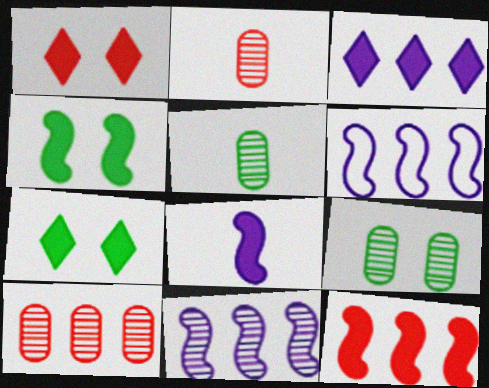[[1, 5, 6], 
[2, 6, 7], 
[4, 8, 12]]